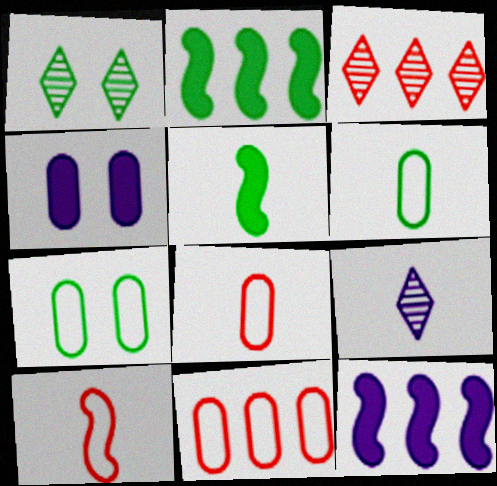[[1, 2, 6], 
[1, 3, 9], 
[1, 8, 12], 
[5, 8, 9]]